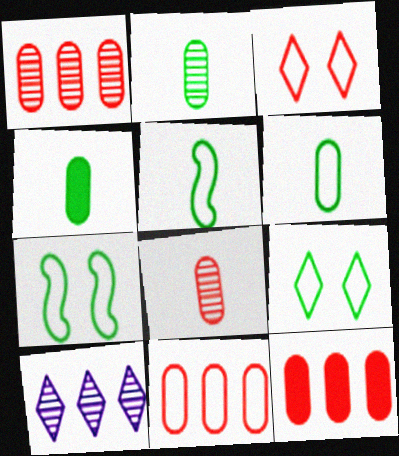[[1, 11, 12], 
[2, 4, 6]]